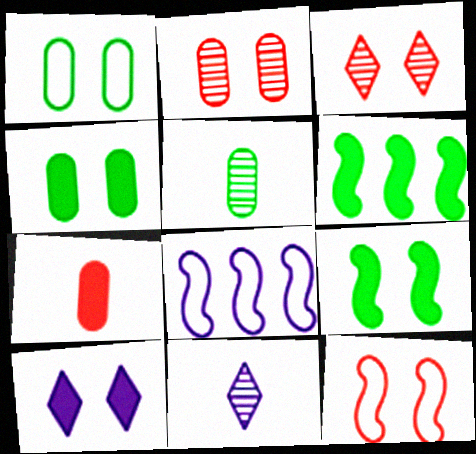[[6, 7, 10]]